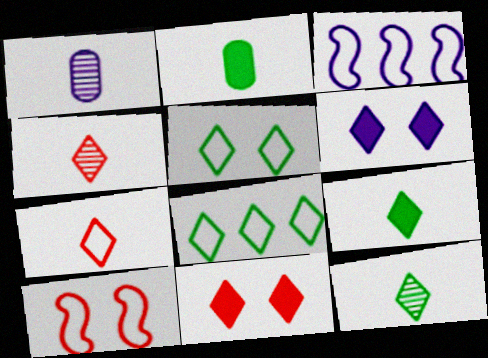[[1, 3, 6], 
[4, 6, 8]]